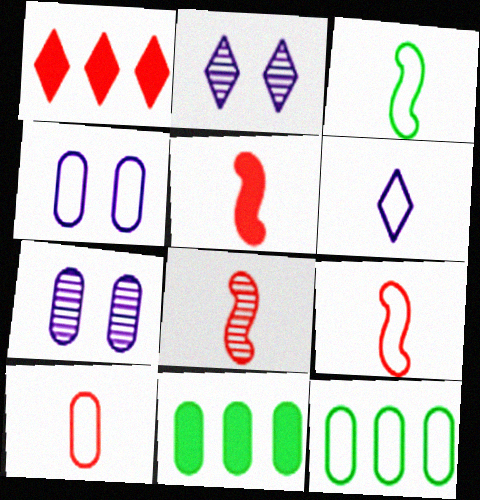[[1, 3, 7], 
[2, 5, 12], 
[2, 9, 11], 
[3, 6, 10], 
[4, 10, 12], 
[5, 8, 9], 
[7, 10, 11]]